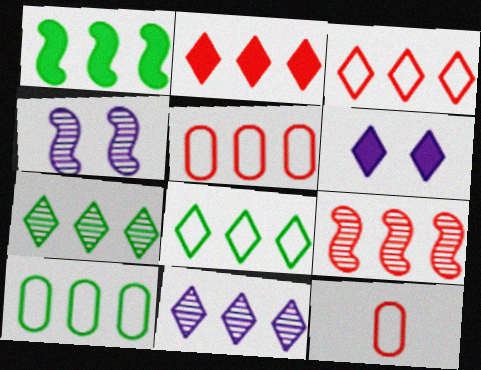[[1, 5, 11], 
[1, 7, 10], 
[2, 5, 9], 
[2, 8, 11]]